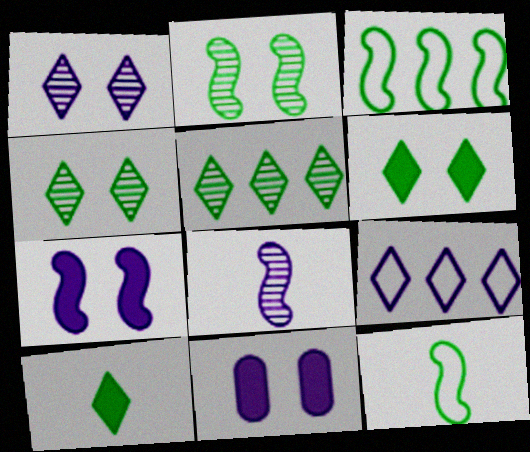[[8, 9, 11]]